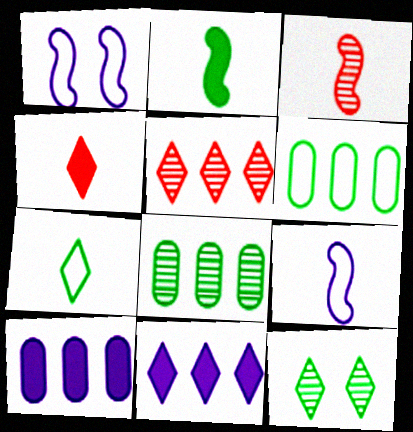[[1, 4, 8], 
[2, 3, 9], 
[2, 6, 12]]